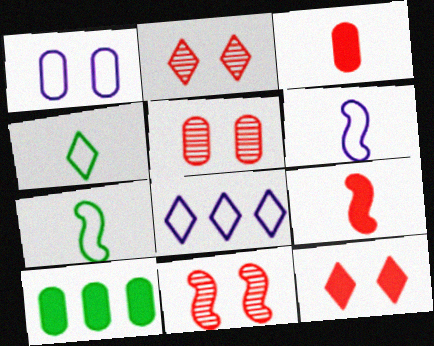[[1, 6, 8], 
[2, 5, 11], 
[2, 6, 10]]